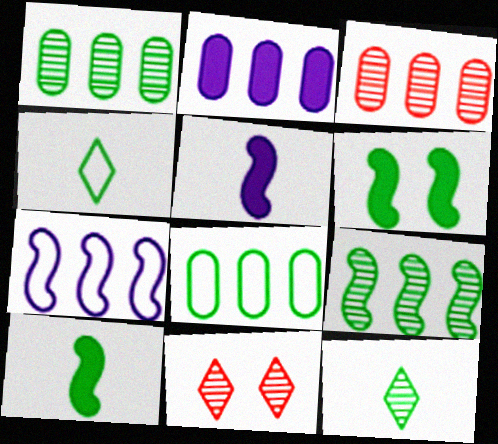[[1, 4, 6], 
[2, 3, 8], 
[5, 8, 11], 
[6, 8, 12]]